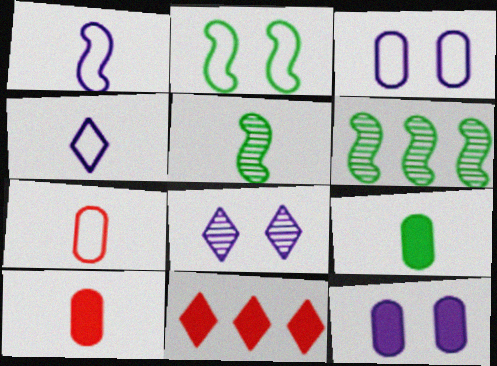[[3, 5, 11], 
[4, 5, 10]]